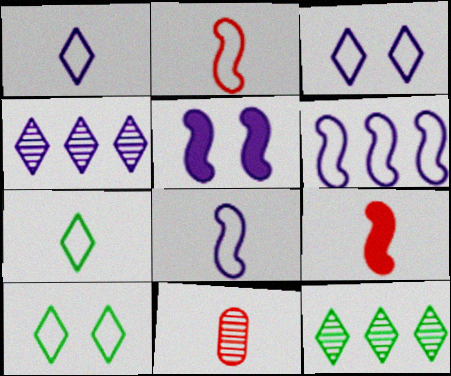[]